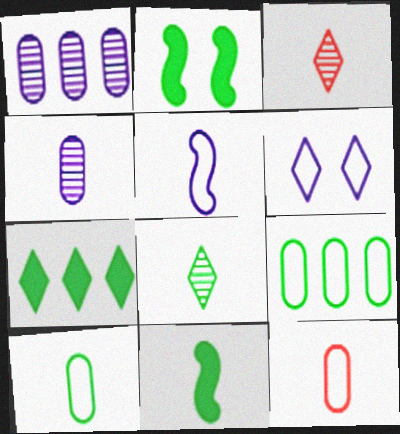[[2, 8, 9], 
[3, 6, 7], 
[8, 10, 11]]